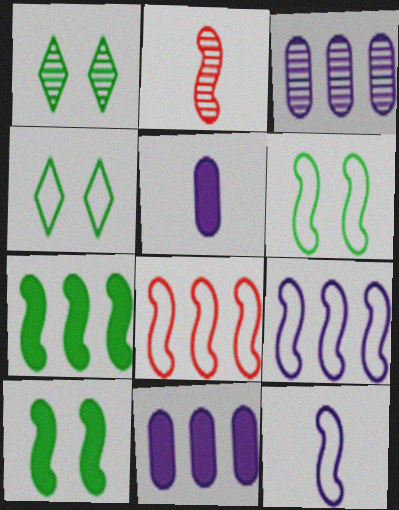[[1, 2, 3], 
[1, 5, 8], 
[2, 4, 11], 
[2, 9, 10], 
[6, 8, 12]]